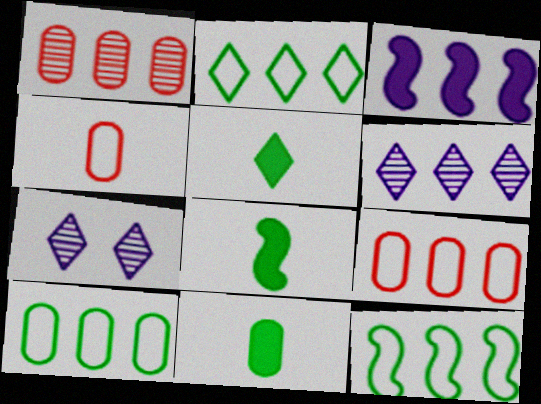[[1, 2, 3], 
[2, 10, 12], 
[5, 8, 11], 
[7, 8, 9]]